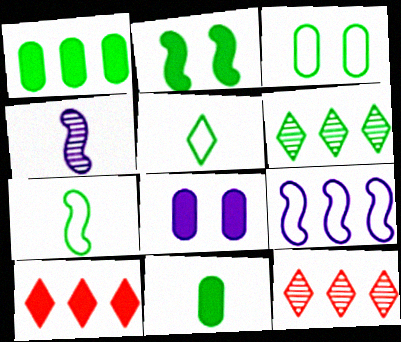[[1, 9, 12], 
[3, 4, 10], 
[7, 8, 12]]